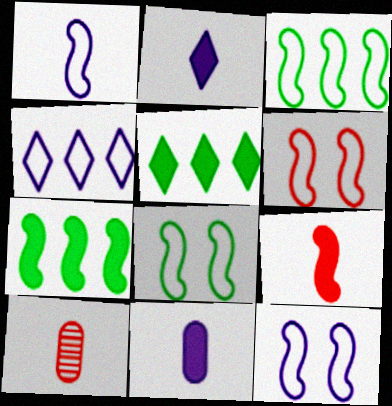[[1, 3, 6], 
[5, 10, 12], 
[6, 8, 12]]